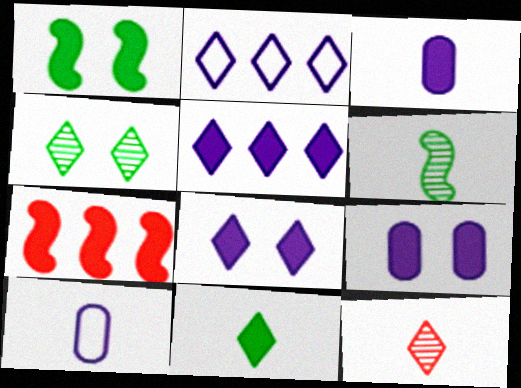[[4, 7, 10], 
[7, 9, 11]]